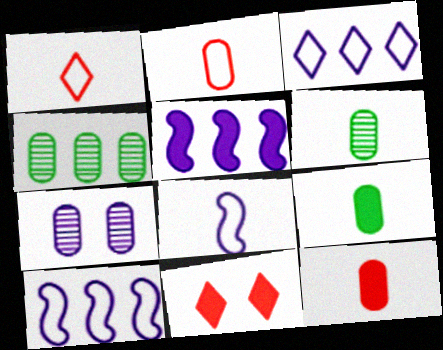[[4, 8, 11], 
[5, 9, 11], 
[6, 10, 11]]